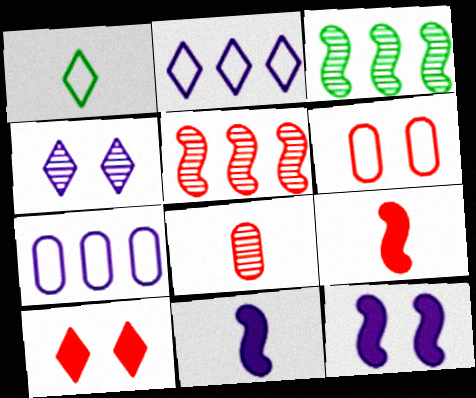[[1, 8, 11], 
[3, 4, 8], 
[4, 7, 11]]